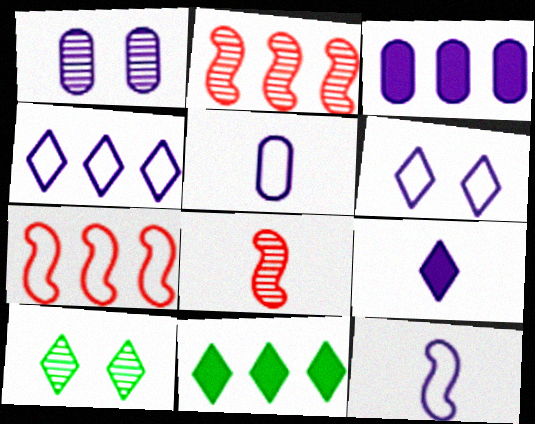[[1, 3, 5]]